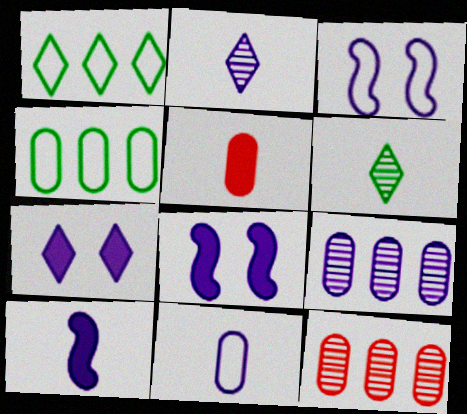[[2, 10, 11]]